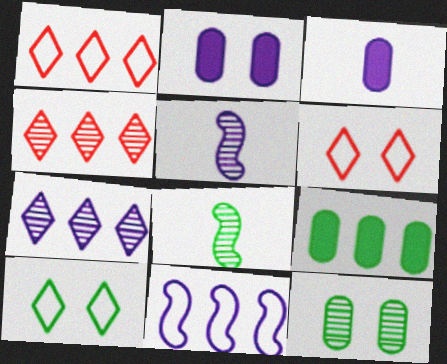[[1, 2, 8], 
[4, 5, 12], 
[4, 9, 11], 
[5, 6, 9], 
[8, 9, 10]]